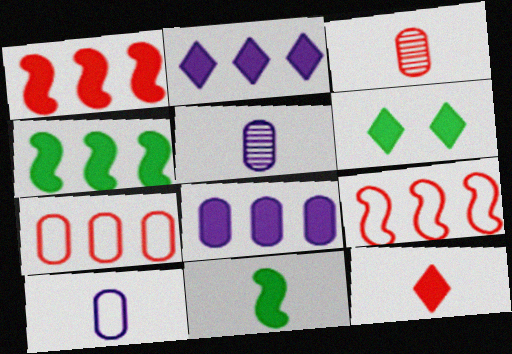[[2, 6, 12], 
[5, 6, 9]]